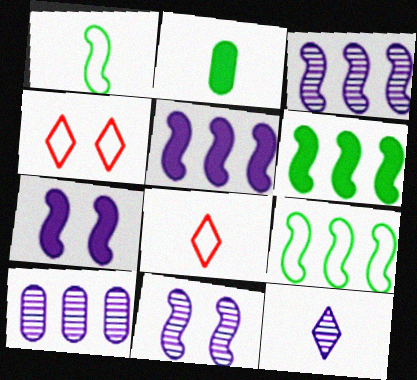[[2, 3, 4], 
[10, 11, 12]]